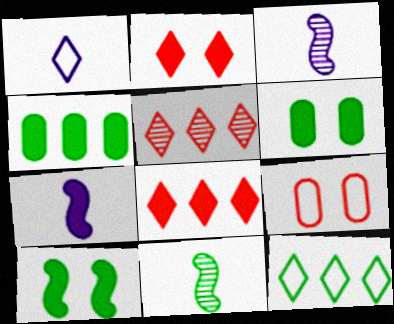[[2, 4, 7], 
[6, 7, 8], 
[6, 11, 12]]